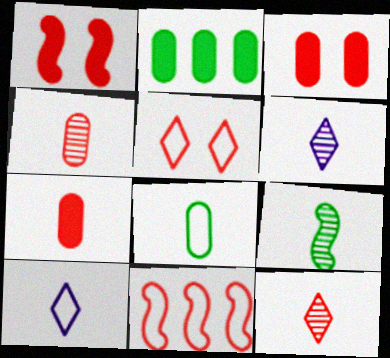[[3, 11, 12], 
[4, 6, 9], 
[7, 9, 10]]